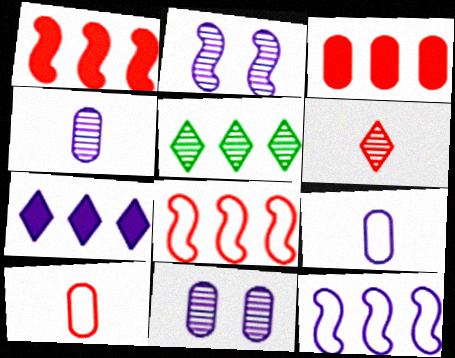[[2, 7, 9], 
[3, 5, 12]]